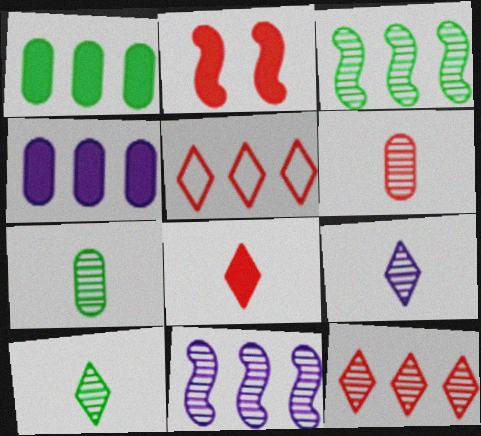[[1, 5, 11], 
[2, 5, 6], 
[3, 4, 5]]